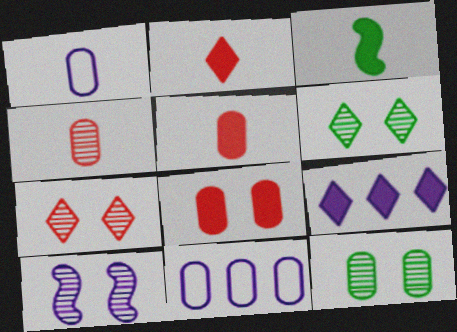[[1, 9, 10], 
[3, 7, 11], 
[3, 8, 9], 
[5, 11, 12], 
[7, 10, 12]]